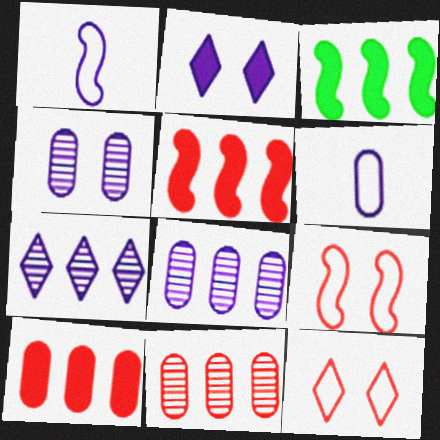[[1, 2, 8]]